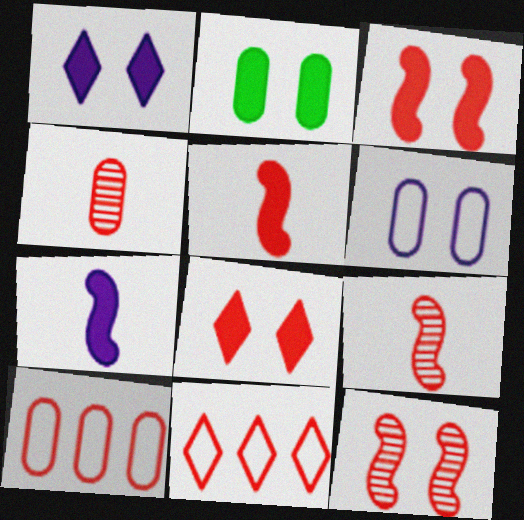[[1, 2, 3], 
[3, 4, 11], 
[8, 9, 10]]